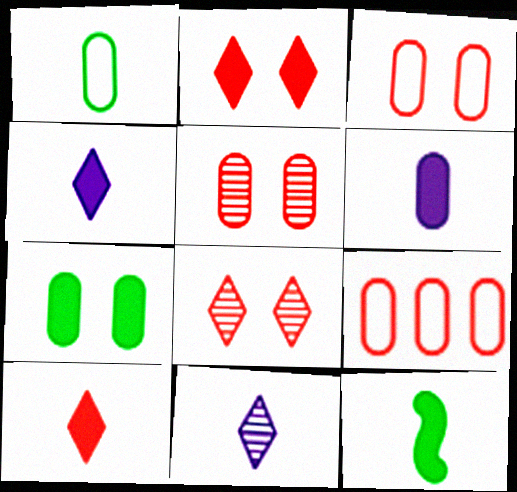[[6, 10, 12]]